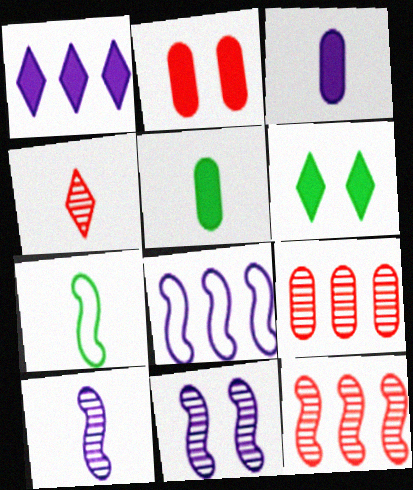[[3, 4, 7]]